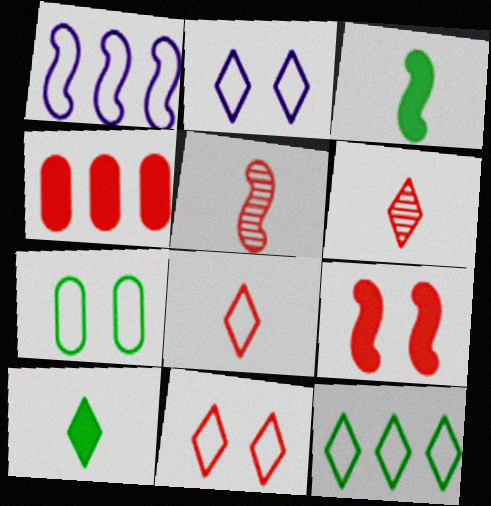[[1, 7, 8], 
[2, 8, 12], 
[4, 5, 11]]